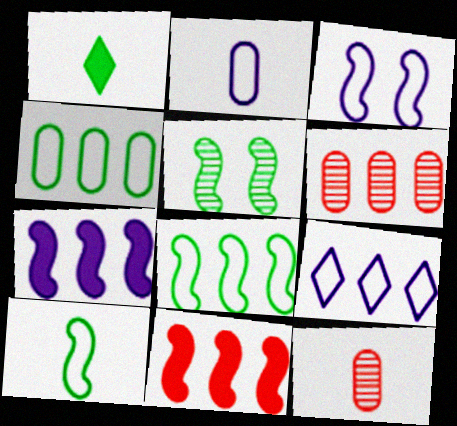[[1, 3, 6], 
[1, 4, 5], 
[2, 3, 9]]